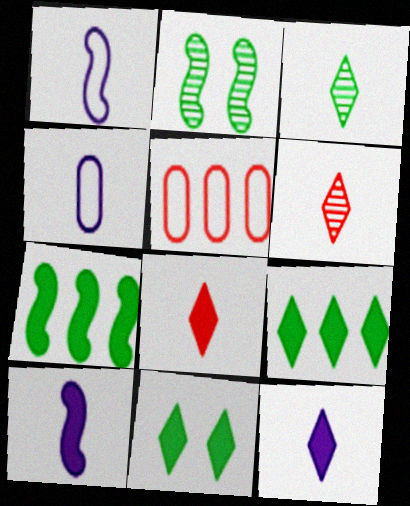[[2, 5, 12]]